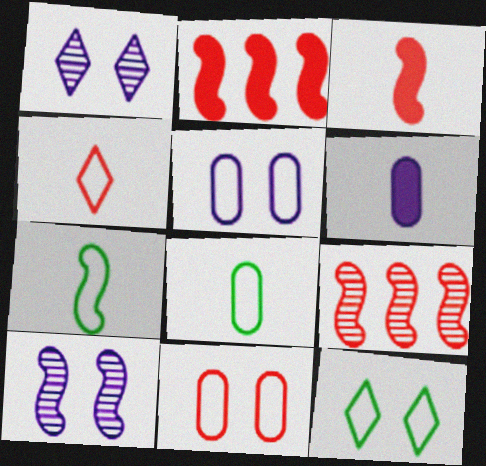[[1, 2, 8], 
[2, 7, 10], 
[6, 9, 12]]